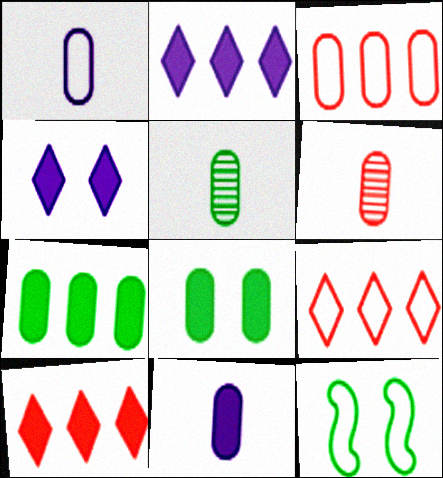[[1, 9, 12], 
[2, 6, 12]]